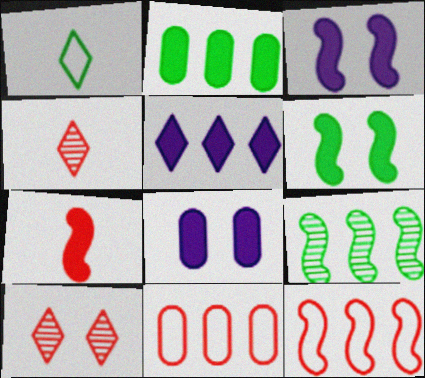[[1, 5, 10], 
[5, 9, 11], 
[7, 10, 11]]